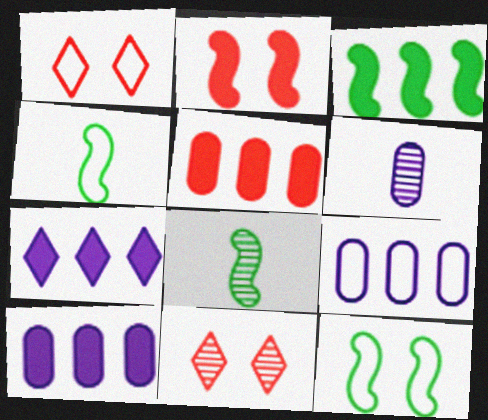[[1, 3, 6], 
[1, 4, 9], 
[1, 8, 10], 
[3, 5, 7], 
[3, 8, 12], 
[4, 10, 11]]